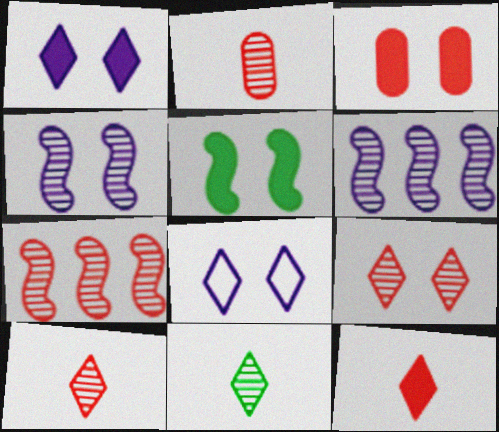[[1, 3, 5], 
[2, 7, 9]]